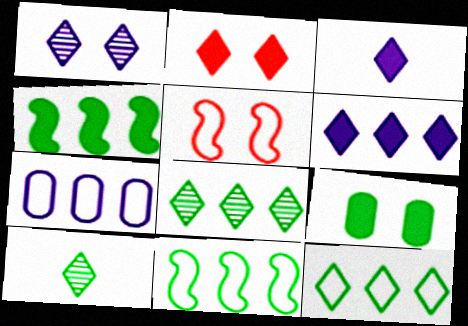[[1, 5, 9], 
[9, 10, 11]]